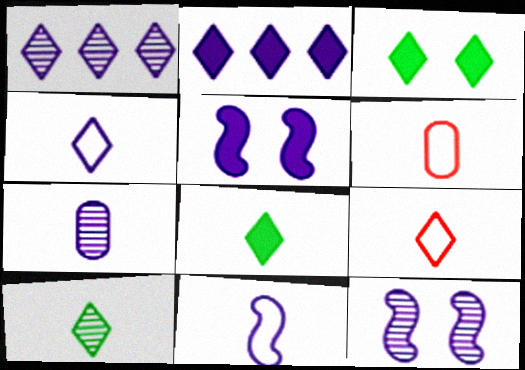[[1, 3, 9], 
[1, 7, 12]]